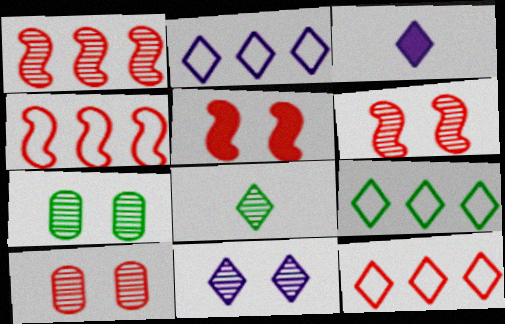[[2, 3, 11], 
[2, 9, 12], 
[3, 4, 7], 
[6, 7, 11]]